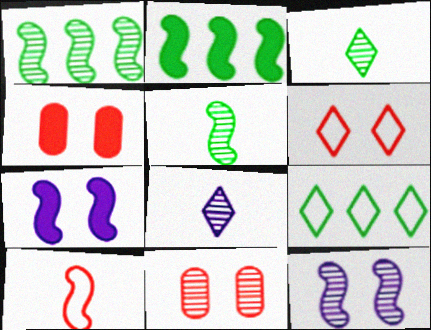[[1, 7, 10], 
[1, 8, 11], 
[2, 10, 12]]